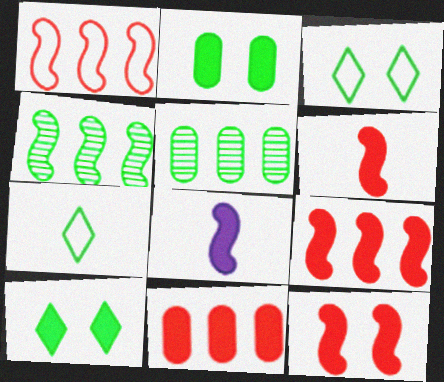[[2, 4, 7], 
[6, 9, 12], 
[8, 10, 11]]